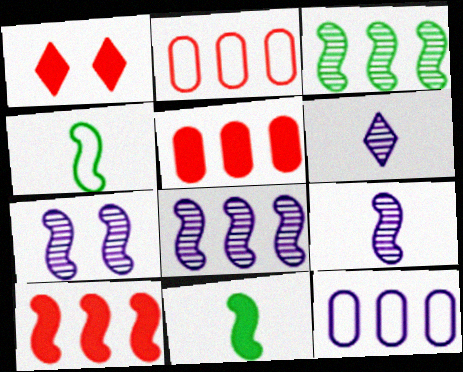[[4, 7, 10], 
[7, 8, 9]]